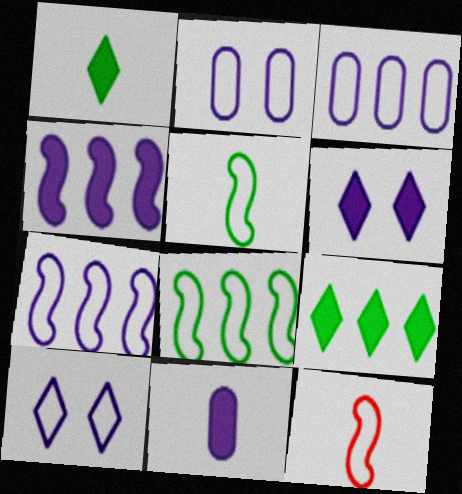[[4, 6, 11]]